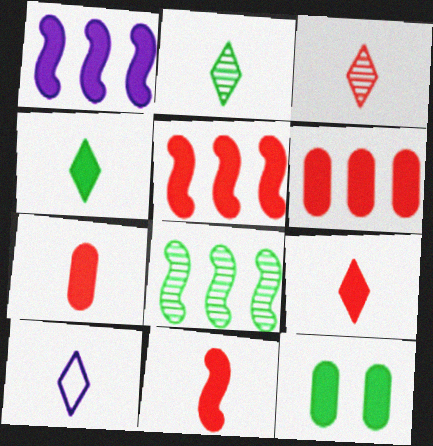[[1, 9, 12], 
[2, 9, 10], 
[3, 4, 10], 
[7, 9, 11]]